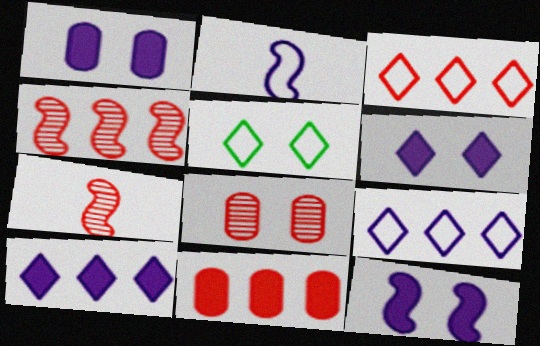[[1, 6, 12], 
[3, 4, 11], 
[5, 8, 12]]